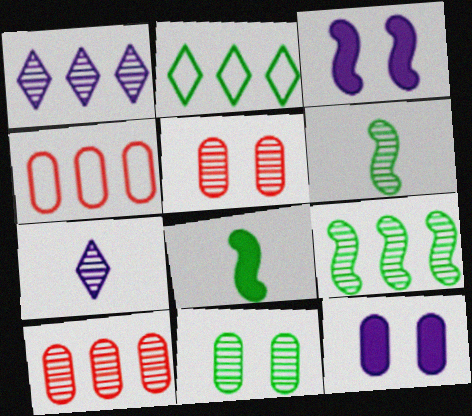[[1, 5, 6], 
[1, 9, 10], 
[2, 8, 11], 
[5, 7, 9]]